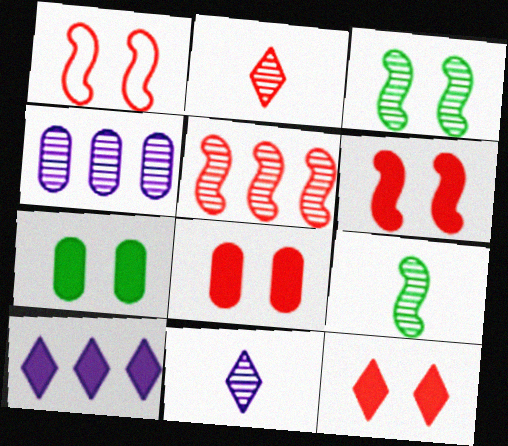[[2, 3, 4], 
[6, 8, 12]]